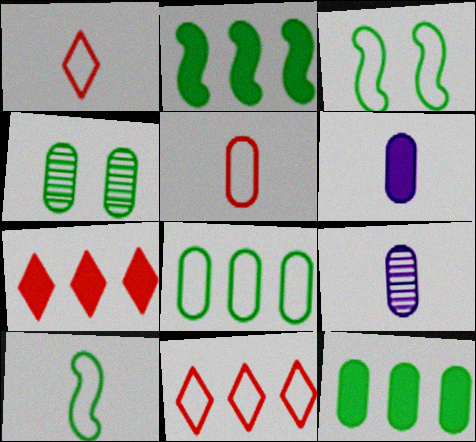[[3, 7, 9]]